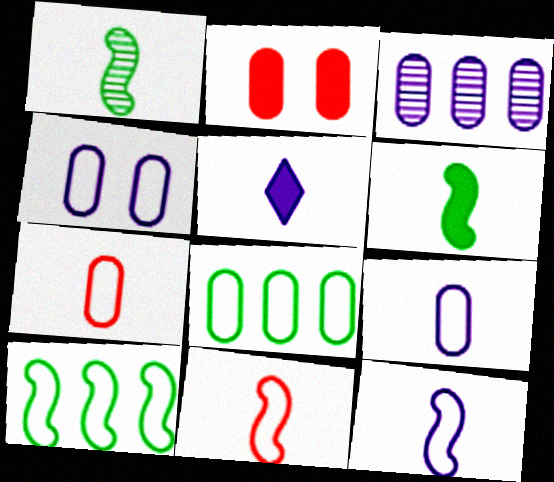[[1, 5, 7], 
[4, 7, 8]]